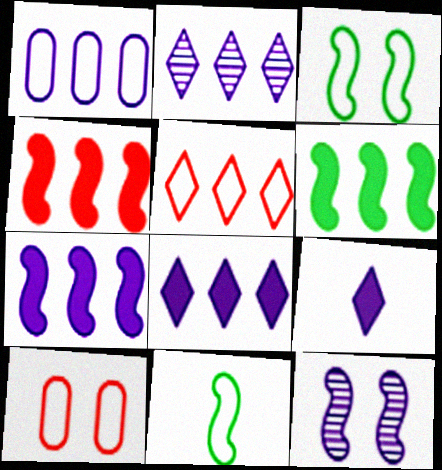[[1, 2, 7], 
[1, 9, 12], 
[4, 6, 7], 
[4, 11, 12]]